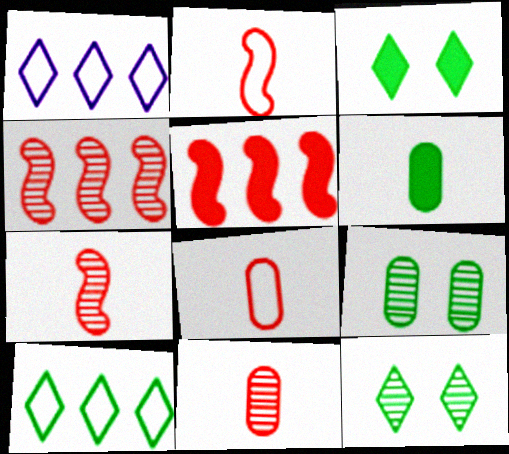[]